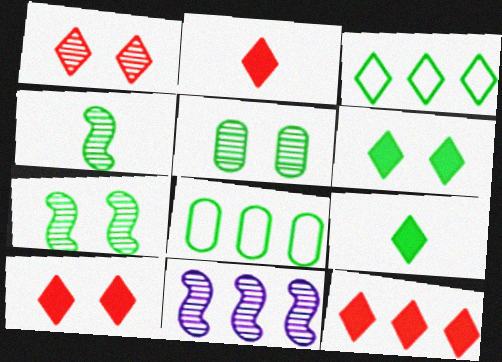[[2, 10, 12], 
[4, 6, 8], 
[7, 8, 9], 
[8, 11, 12]]